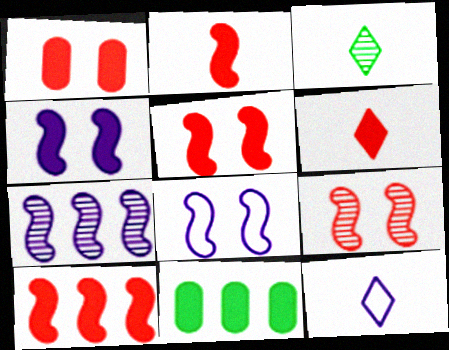[[1, 6, 10], 
[2, 5, 10], 
[3, 6, 12], 
[4, 6, 11], 
[9, 11, 12]]